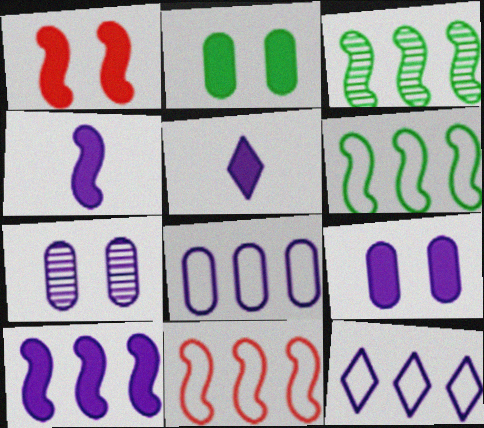[[3, 10, 11], 
[4, 7, 12], 
[5, 9, 10]]